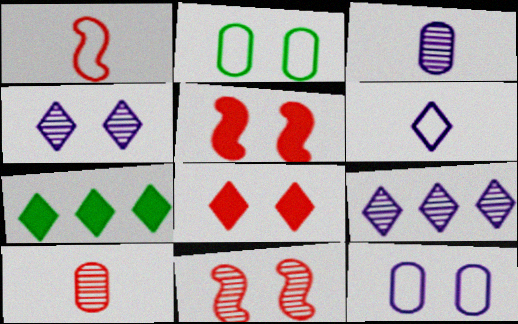[[2, 4, 5]]